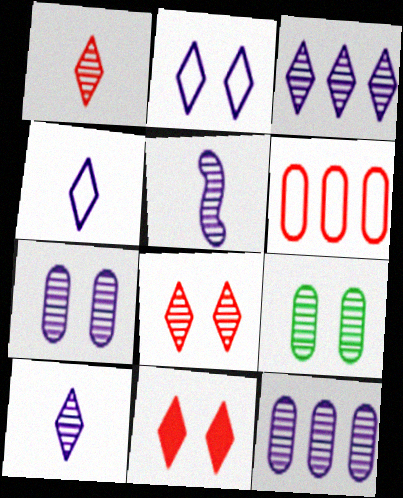[[3, 5, 7]]